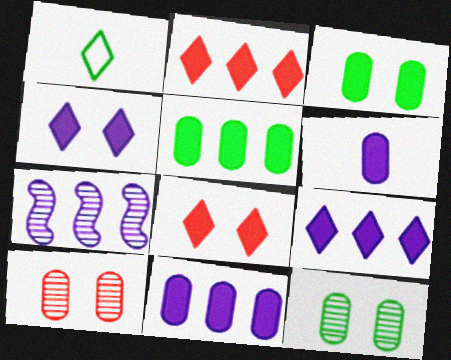[]